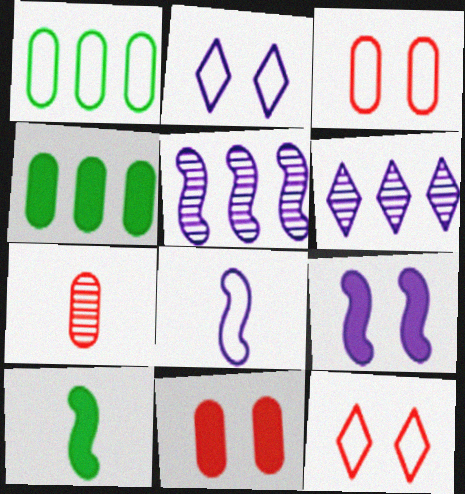[[1, 8, 12], 
[3, 6, 10], 
[5, 8, 9]]